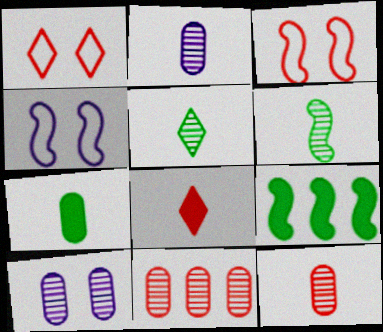[[1, 2, 9], 
[3, 8, 11]]